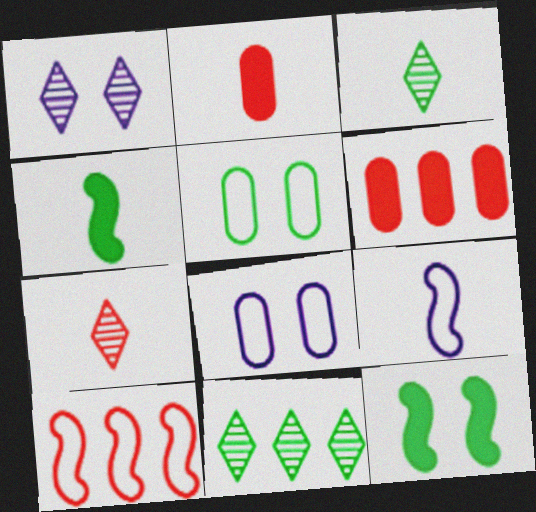[[1, 7, 11], 
[2, 3, 9], 
[4, 5, 11]]